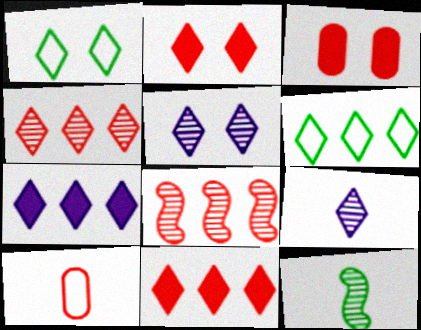[[1, 2, 5], 
[1, 9, 11], 
[2, 6, 9], 
[2, 8, 10], 
[4, 6, 7]]